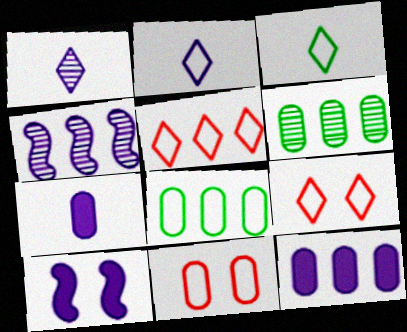[[6, 7, 11]]